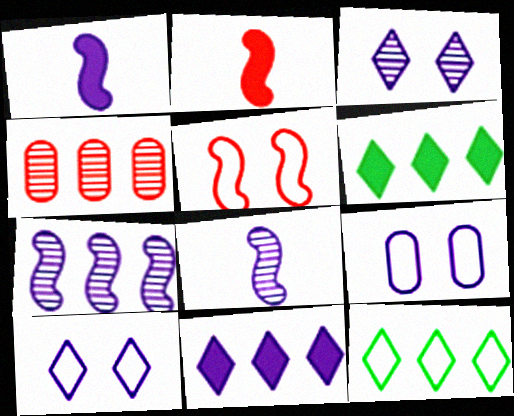[[8, 9, 11]]